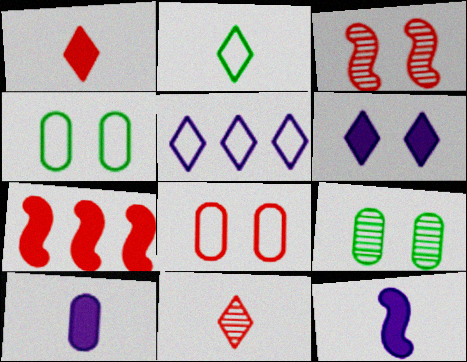[[3, 4, 6], 
[7, 8, 11]]